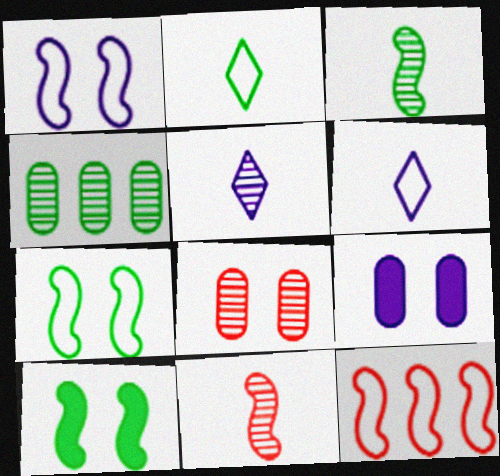[[2, 4, 10]]